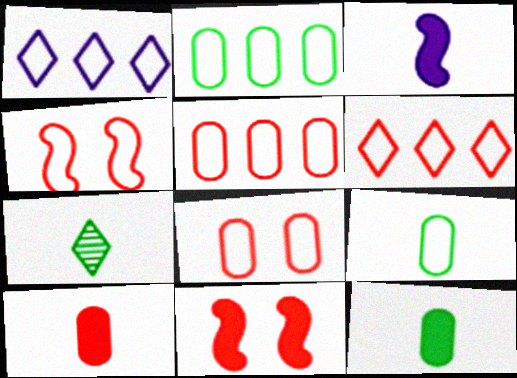[[1, 4, 9]]